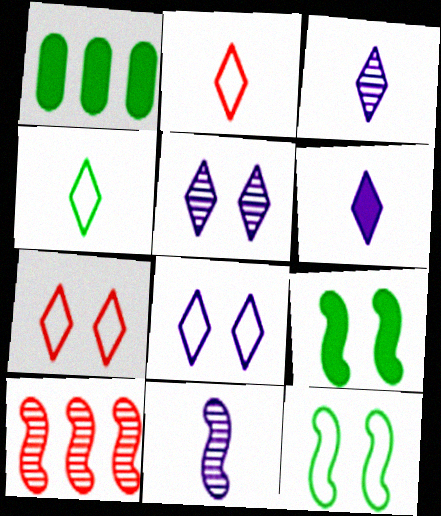[[1, 7, 11]]